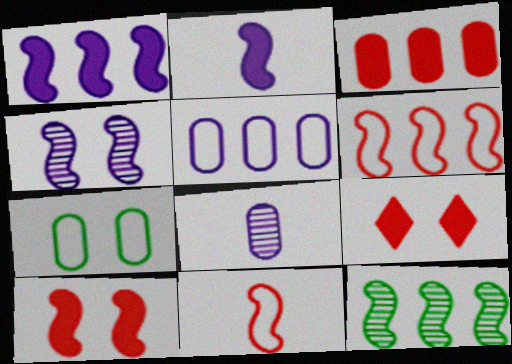[[1, 6, 12], 
[3, 7, 8], 
[4, 7, 9]]